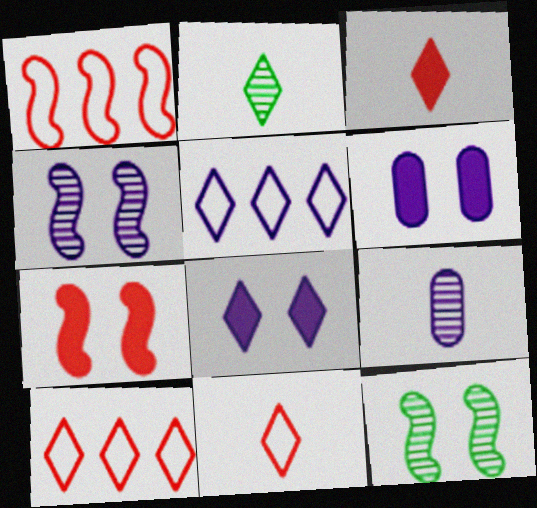[[1, 2, 6], 
[2, 8, 10]]